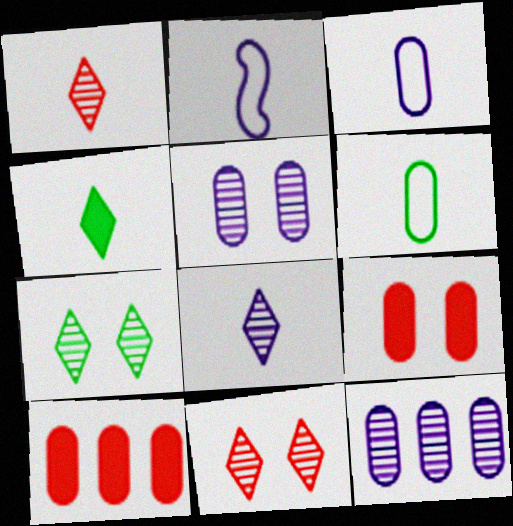[[2, 7, 10], 
[5, 6, 10], 
[6, 9, 12]]